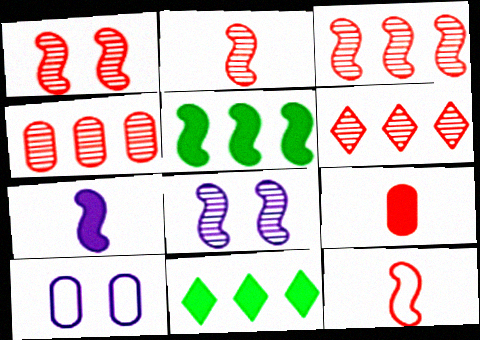[[1, 2, 3], 
[2, 10, 11], 
[3, 4, 6], 
[5, 8, 12]]